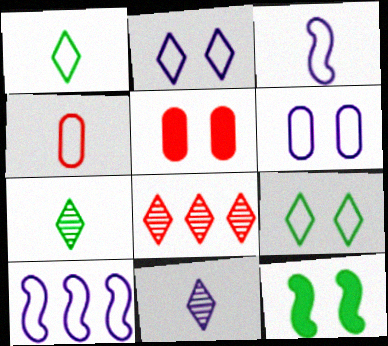[[1, 3, 4], 
[4, 9, 10], 
[5, 7, 10]]